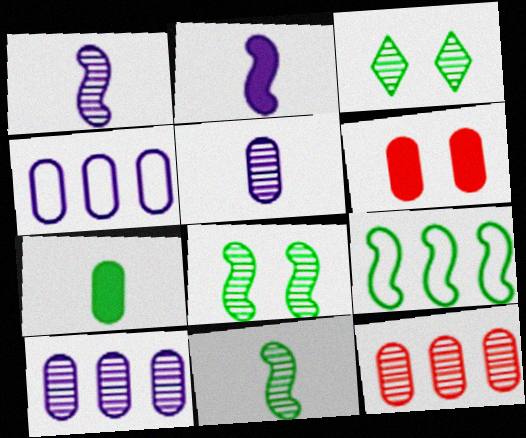[[1, 3, 12], 
[3, 7, 9]]